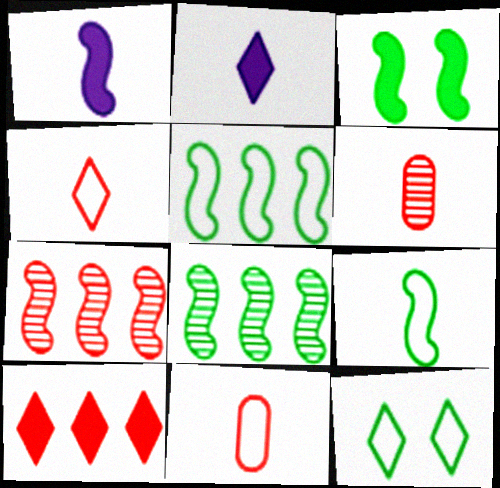[[2, 6, 9], 
[3, 8, 9]]